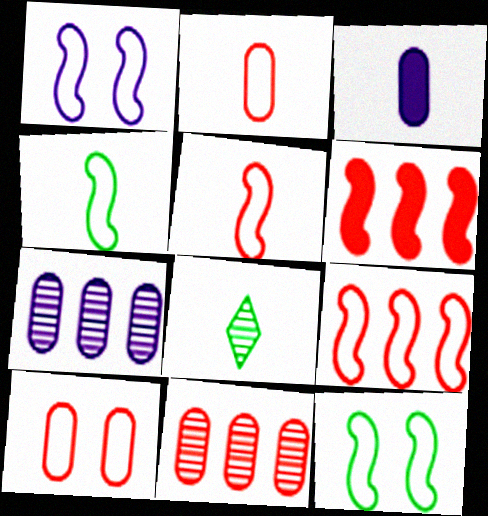[[1, 4, 9], 
[3, 5, 8]]